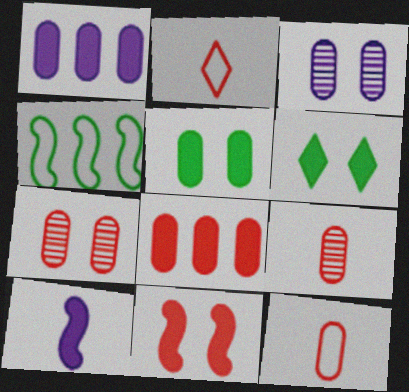[[6, 8, 10], 
[7, 8, 12]]